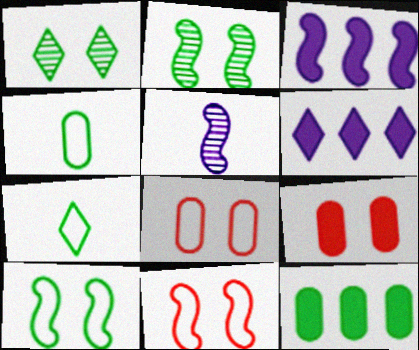[[2, 7, 12]]